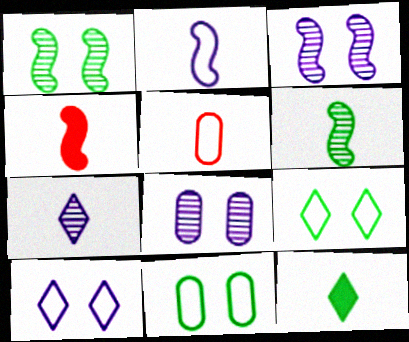[[2, 4, 6]]